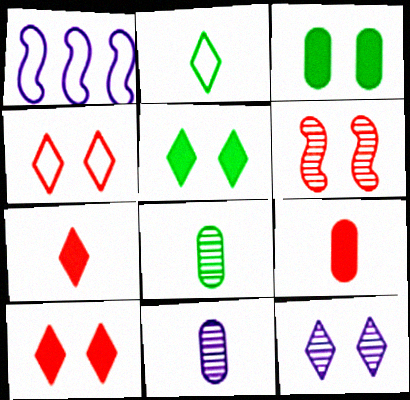[[1, 8, 10], 
[4, 5, 12]]